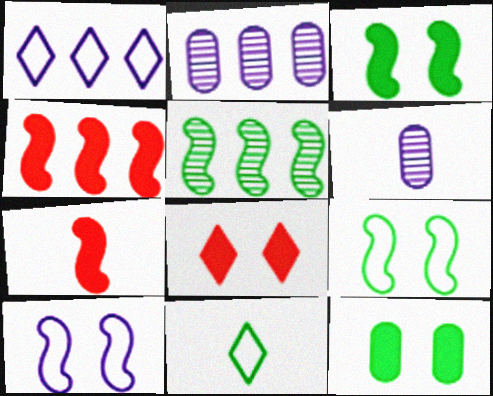[[5, 7, 10], 
[5, 11, 12], 
[6, 7, 11]]